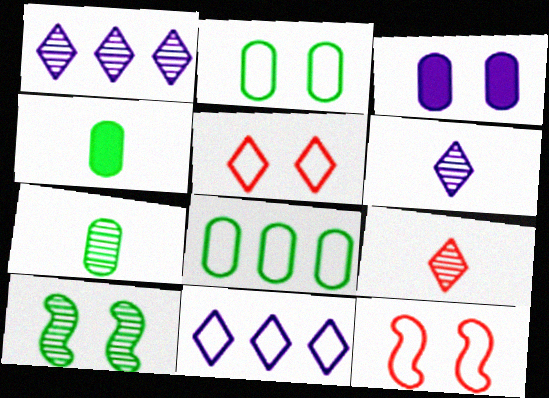[[1, 4, 12], 
[3, 5, 10]]